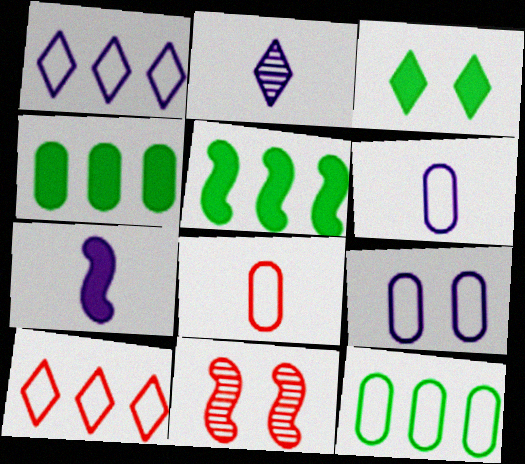[[2, 3, 10], 
[2, 6, 7], 
[3, 9, 11], 
[8, 9, 12]]